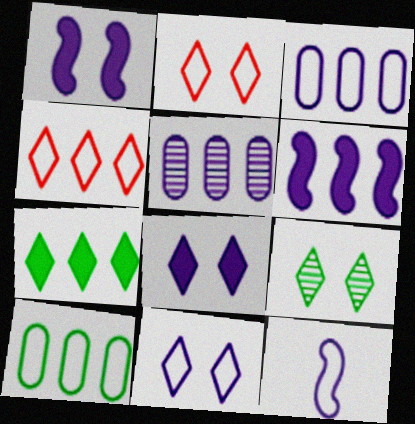[[2, 8, 9], 
[2, 10, 12], 
[3, 11, 12], 
[5, 8, 12]]